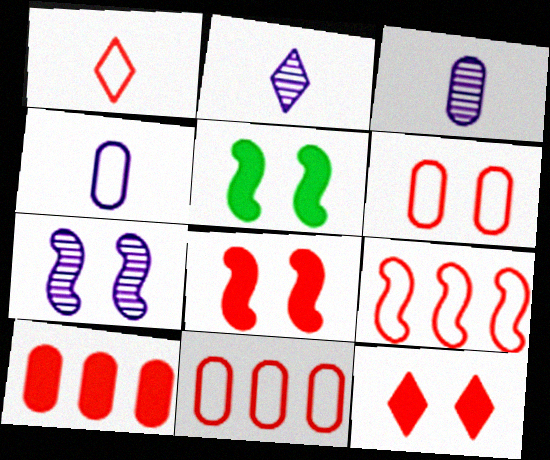[[1, 6, 9], 
[2, 5, 11]]